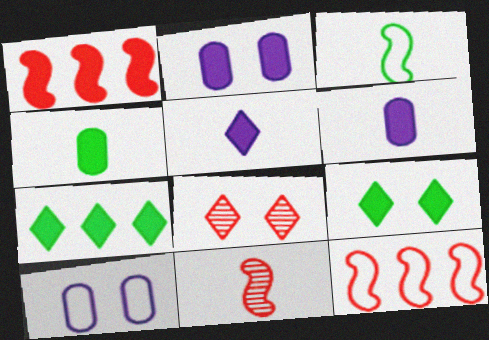[[1, 6, 9], 
[7, 10, 11]]